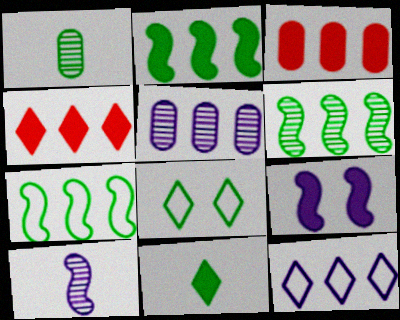[[1, 2, 8], 
[2, 6, 7], 
[3, 6, 12], 
[3, 8, 10], 
[3, 9, 11], 
[4, 5, 7]]